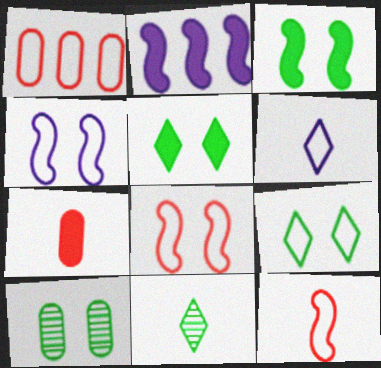[[2, 5, 7], 
[3, 9, 10]]